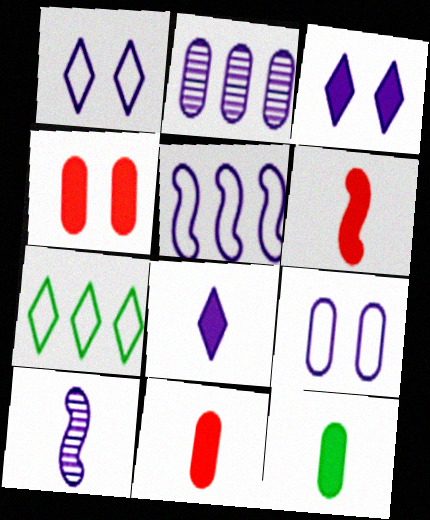[[4, 7, 10], 
[6, 8, 12]]